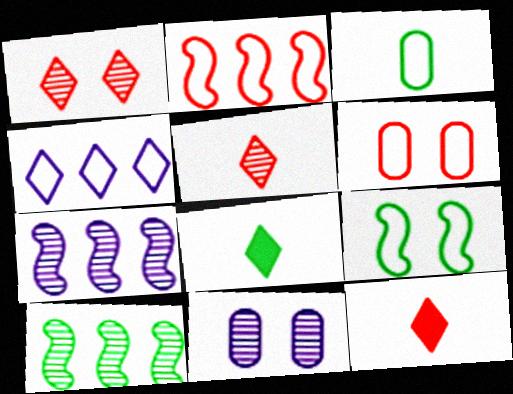[[1, 4, 8], 
[2, 8, 11], 
[5, 10, 11], 
[6, 7, 8]]